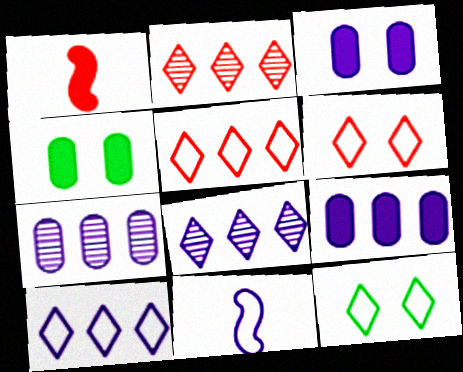[[1, 7, 12], 
[2, 4, 11], 
[3, 8, 11]]